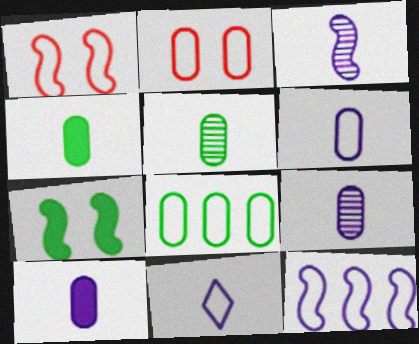[[1, 8, 11], 
[2, 6, 8], 
[3, 10, 11], 
[6, 9, 10]]